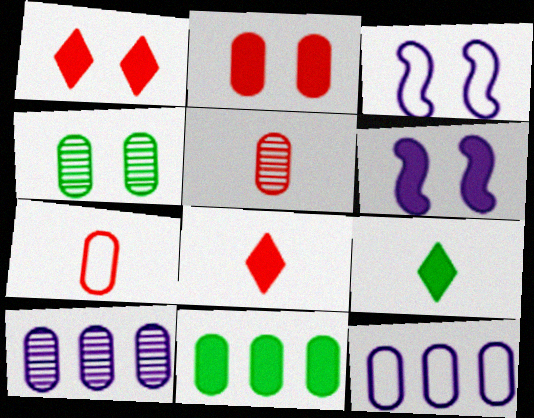[[1, 3, 4], 
[4, 5, 10], 
[6, 8, 11]]